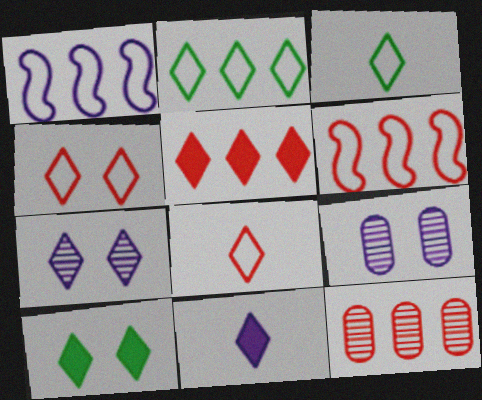[[1, 9, 11], 
[3, 5, 7], 
[4, 7, 10], 
[5, 6, 12], 
[5, 10, 11]]